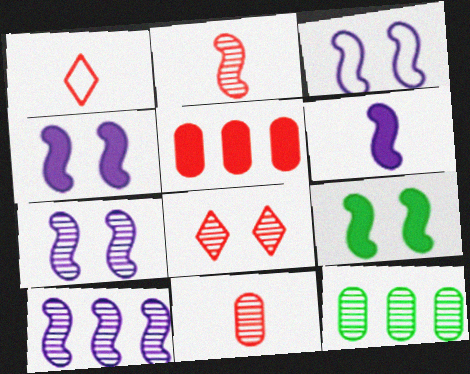[[1, 4, 12], 
[3, 4, 7], 
[3, 6, 10]]